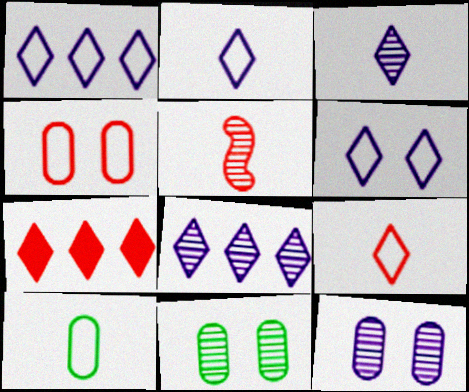[[1, 2, 6], 
[4, 5, 7], 
[5, 8, 11]]